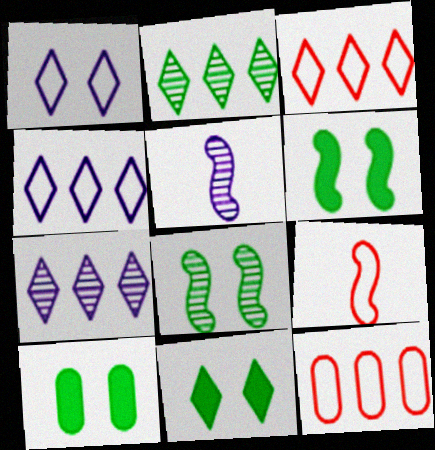[[3, 5, 10], 
[5, 11, 12], 
[6, 10, 11], 
[7, 9, 10]]